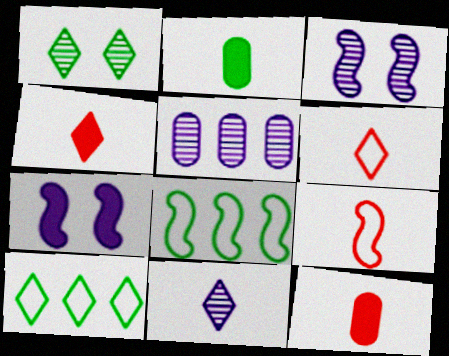[[1, 2, 8], 
[2, 9, 11], 
[3, 5, 11], 
[3, 10, 12]]